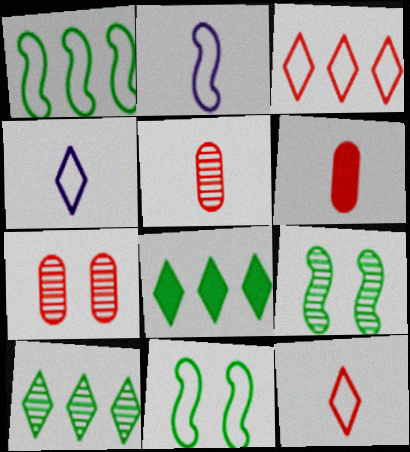[[2, 7, 8]]